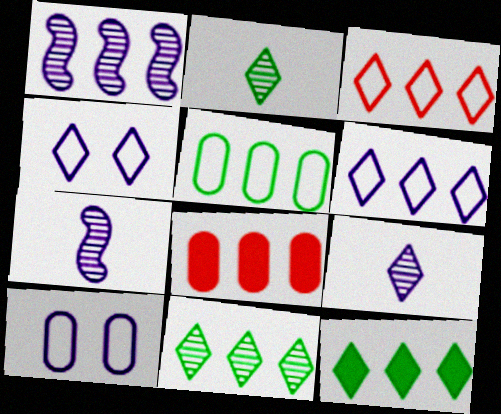[]